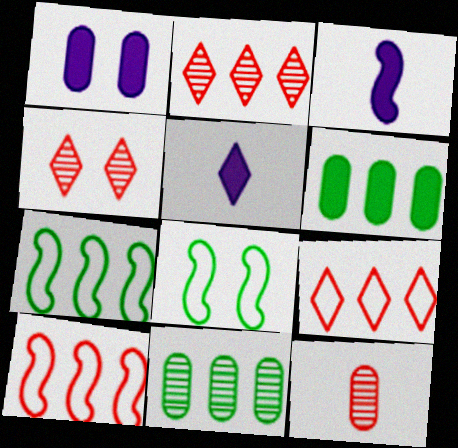[[1, 4, 8]]